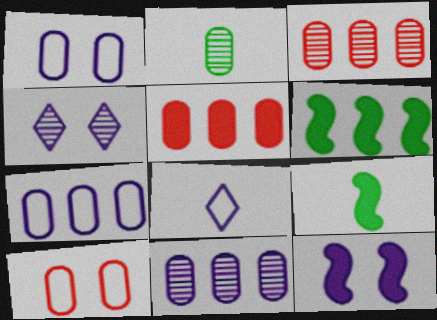[[1, 2, 5], 
[1, 4, 12], 
[8, 11, 12]]